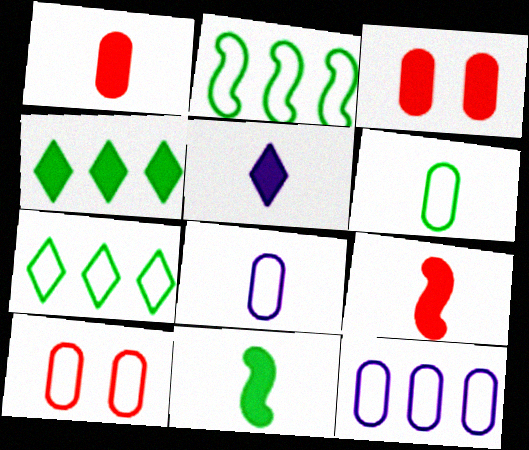[[1, 5, 11], 
[6, 10, 12]]